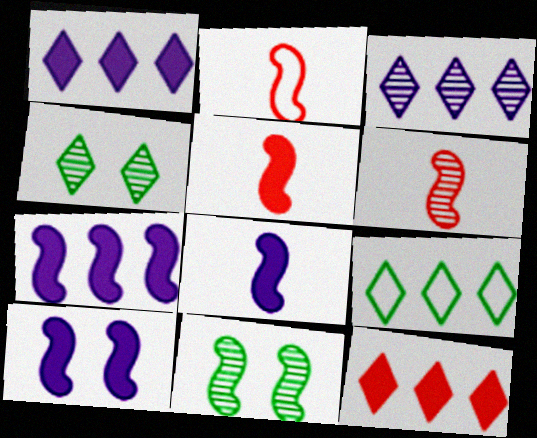[[2, 5, 6], 
[2, 7, 11], 
[3, 9, 12], 
[7, 8, 10]]